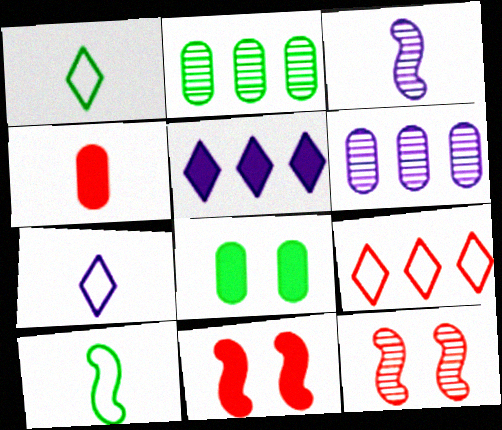[[1, 3, 4], 
[1, 6, 11], 
[2, 7, 11], 
[3, 8, 9], 
[4, 9, 12]]